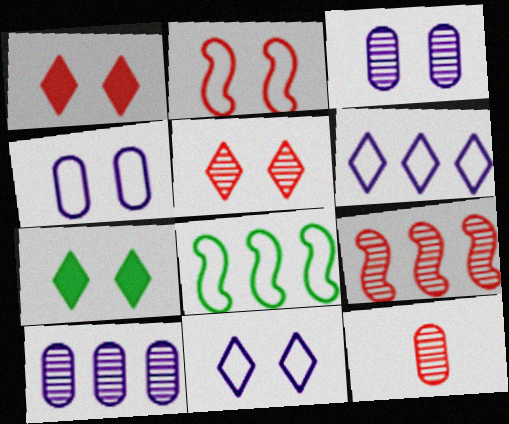[[2, 3, 7], 
[5, 7, 11], 
[5, 9, 12]]